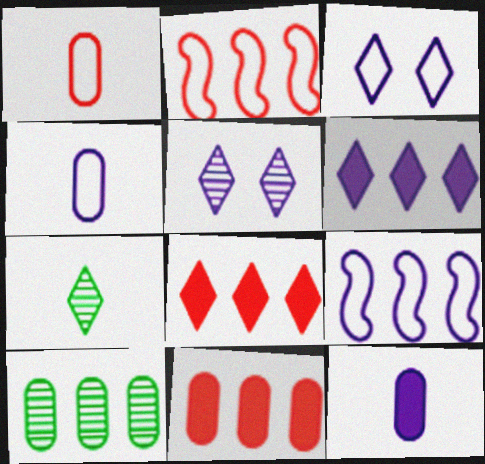[[2, 6, 10], 
[3, 4, 9], 
[3, 7, 8], 
[5, 9, 12], 
[8, 9, 10]]